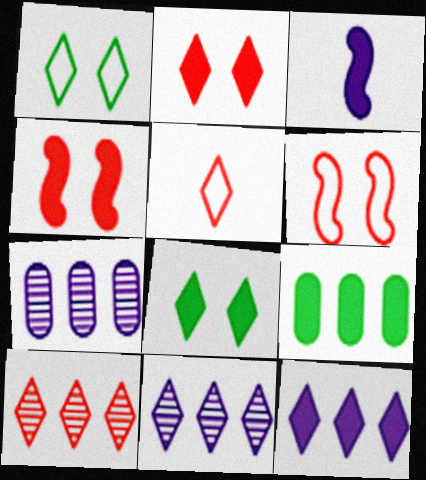[[2, 3, 9], 
[2, 5, 10], 
[5, 8, 11]]